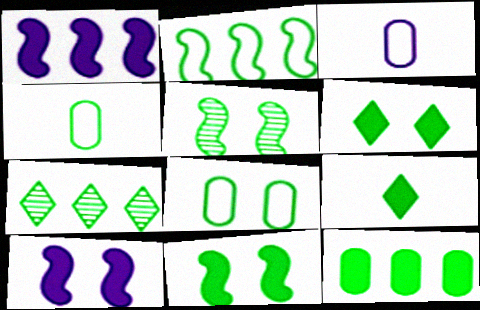[[2, 7, 12], 
[4, 7, 11], 
[5, 6, 8], 
[9, 11, 12]]